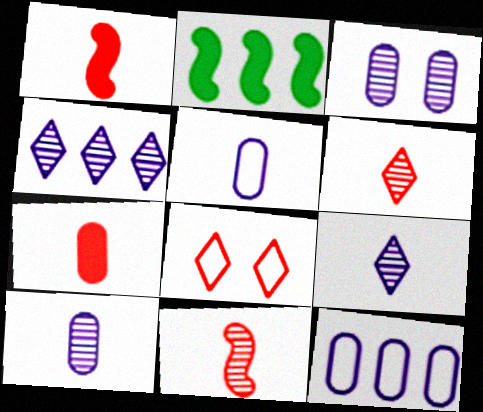[[2, 8, 10]]